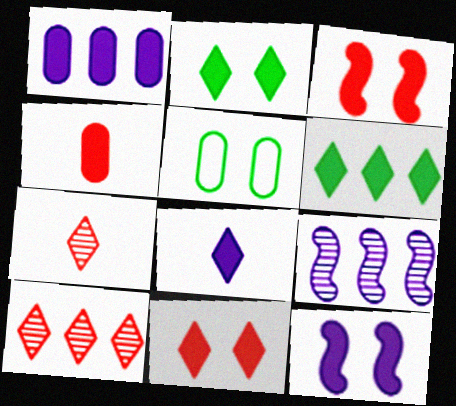[[1, 8, 12], 
[4, 6, 12], 
[6, 8, 11]]